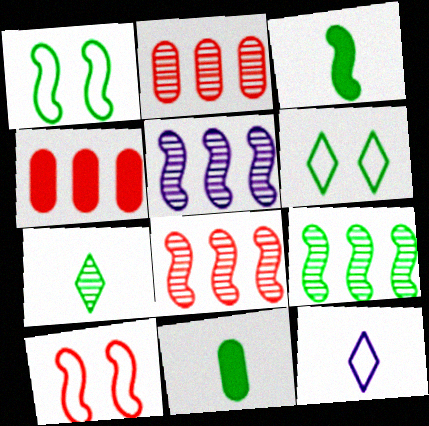[[1, 3, 9], 
[3, 5, 10], 
[5, 8, 9], 
[6, 9, 11]]